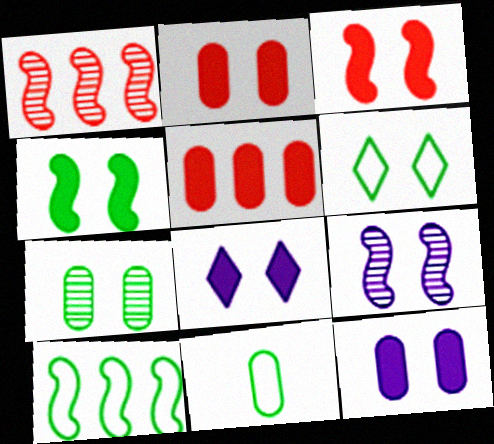[[1, 8, 11], 
[2, 4, 8], 
[2, 6, 9], 
[4, 6, 7], 
[6, 10, 11]]